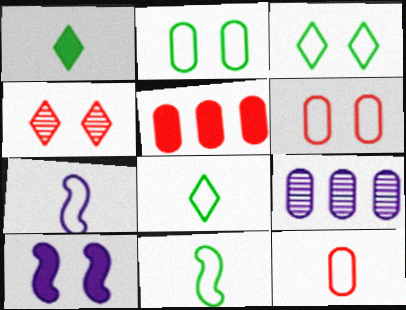[[1, 5, 10], 
[2, 4, 10], 
[7, 8, 12]]